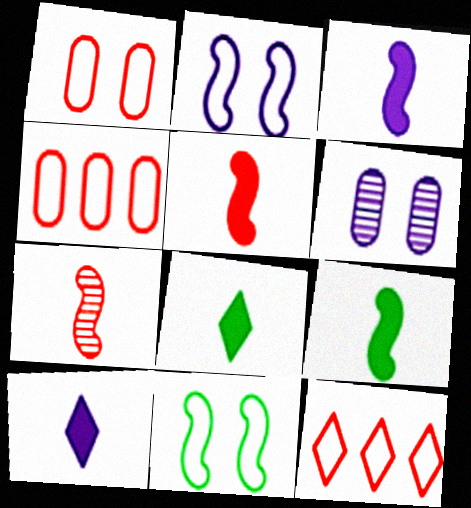[[3, 5, 9], 
[6, 9, 12]]